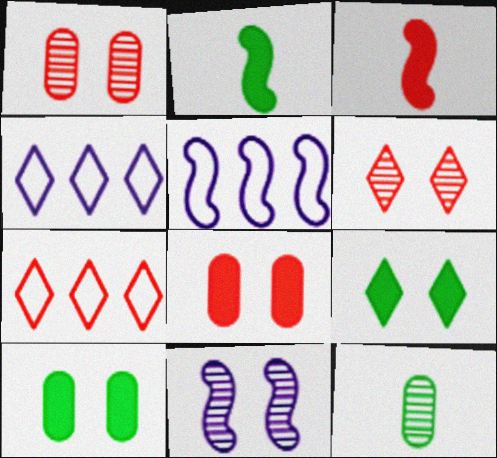[[1, 2, 4], 
[1, 3, 7]]